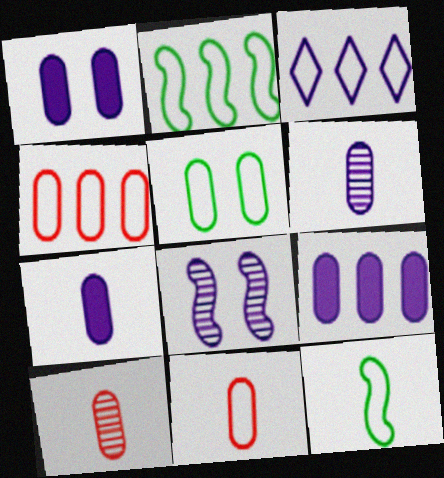[[1, 7, 9], 
[2, 3, 4], 
[3, 7, 8], 
[5, 9, 10]]